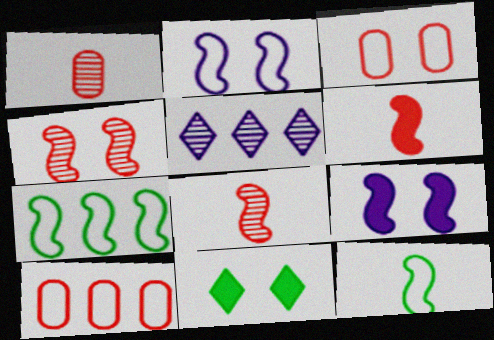[[7, 8, 9]]